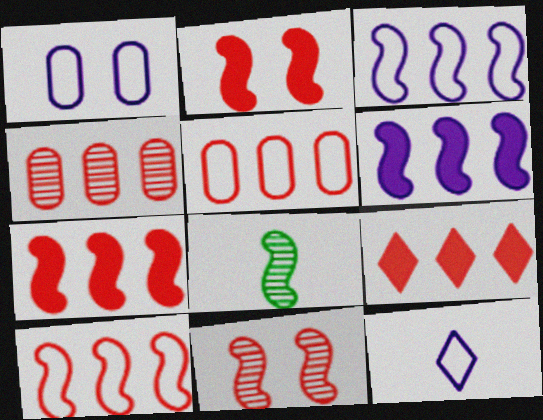[[1, 3, 12], 
[1, 8, 9], 
[2, 3, 8], 
[4, 9, 10]]